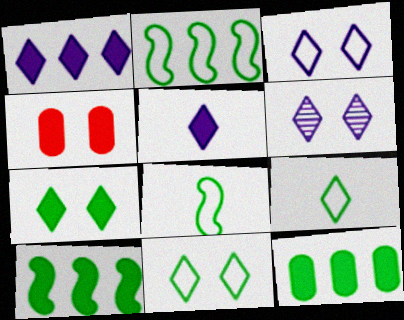[[4, 5, 10]]